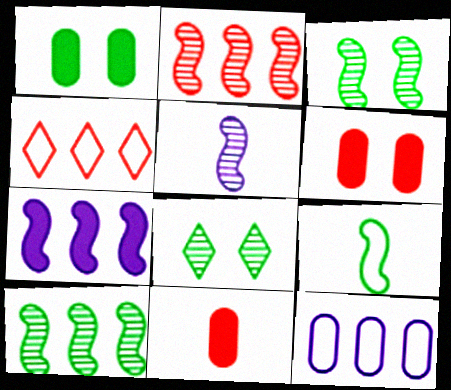[[1, 4, 5], 
[2, 3, 5]]